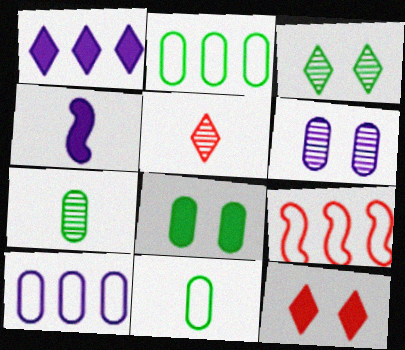[[2, 7, 8], 
[4, 5, 11]]